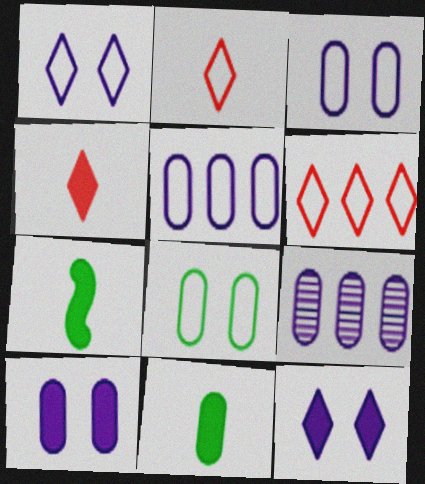[]